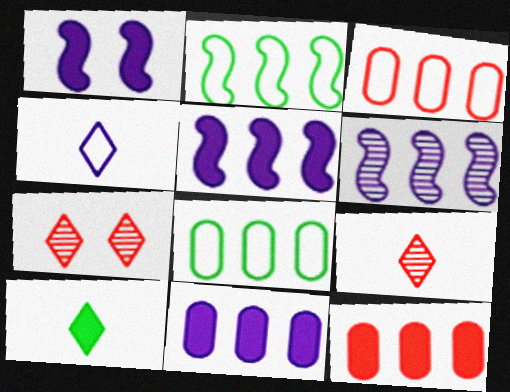[[1, 8, 9], 
[1, 10, 12], 
[4, 9, 10]]